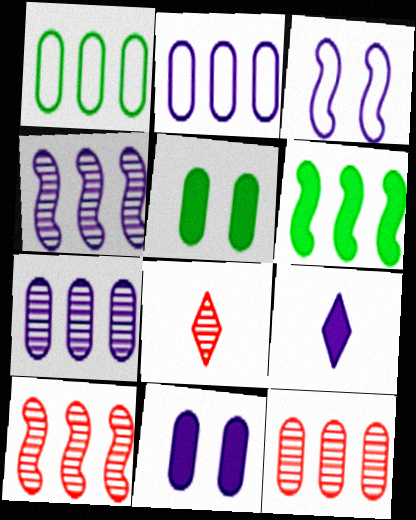[[3, 7, 9]]